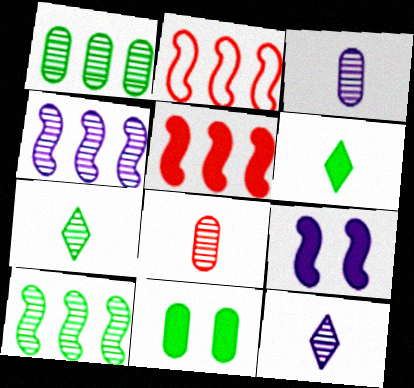[[2, 11, 12]]